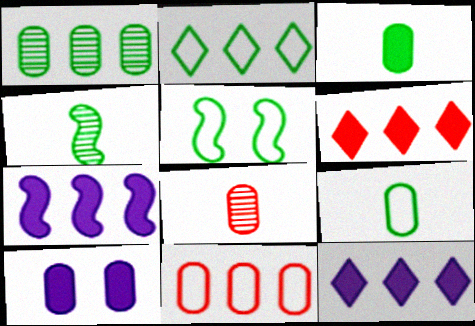[[2, 5, 9], 
[5, 8, 12]]